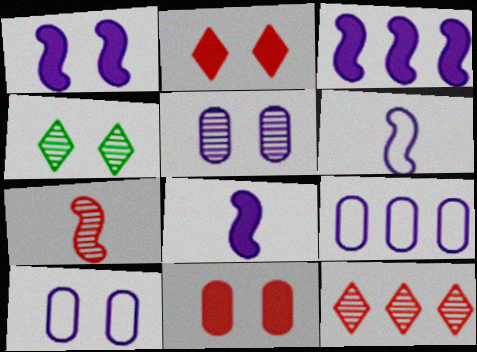[[1, 3, 8]]